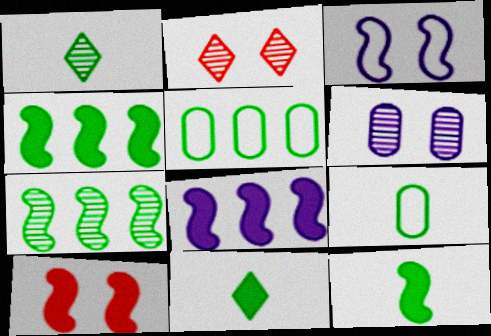[[1, 9, 12], 
[2, 8, 9], 
[8, 10, 12]]